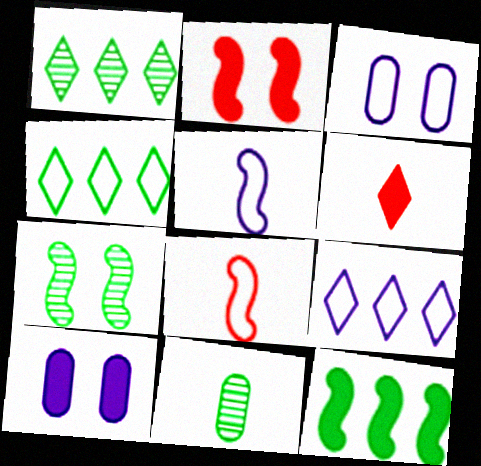[[1, 7, 11], 
[1, 8, 10], 
[2, 9, 11], 
[3, 4, 8], 
[3, 5, 9], 
[5, 6, 11], 
[6, 10, 12]]